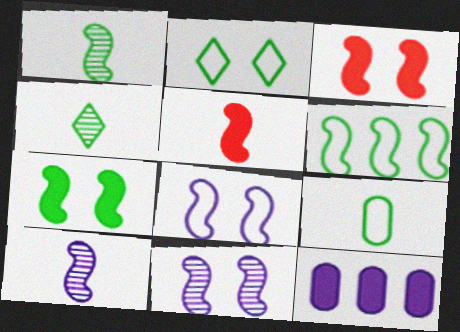[[1, 6, 7], 
[2, 6, 9], 
[3, 6, 10], 
[5, 6, 11]]